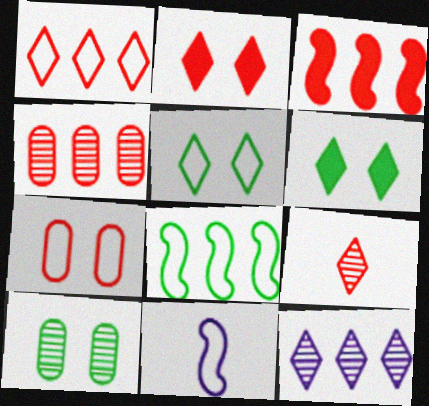[[1, 2, 9], 
[1, 3, 4], 
[3, 7, 9], 
[4, 6, 11]]